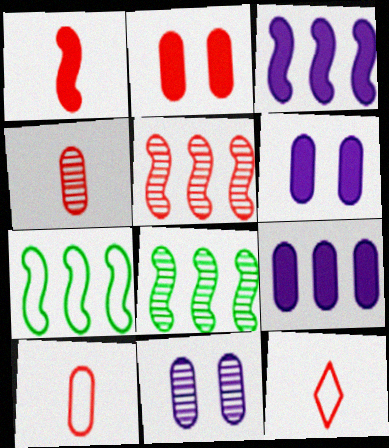[[1, 4, 12], 
[2, 5, 12], 
[3, 5, 7], 
[6, 8, 12]]